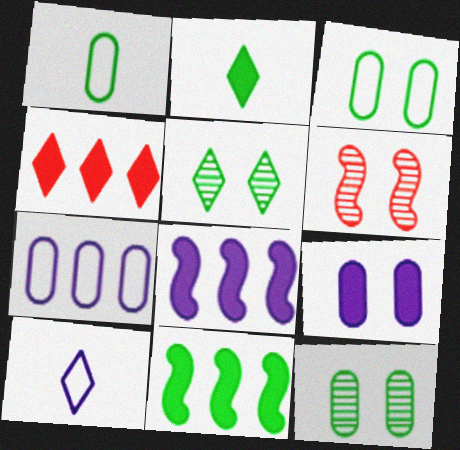[[1, 5, 11], 
[2, 6, 7], 
[4, 5, 10]]